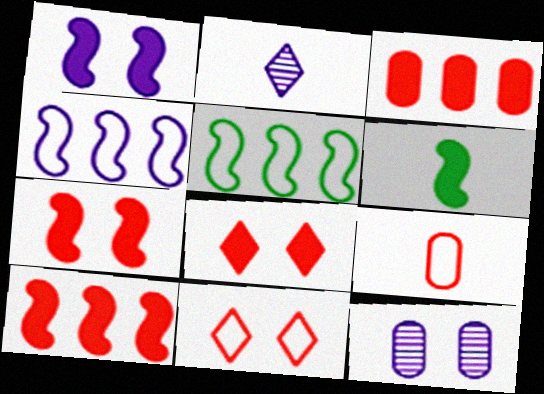[[1, 6, 10], 
[2, 6, 9]]